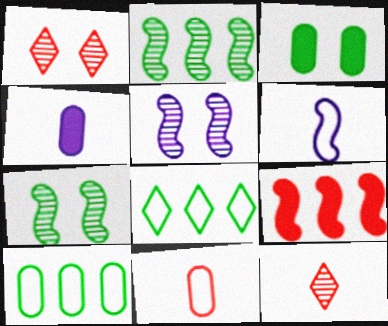[[1, 9, 11], 
[6, 7, 9]]